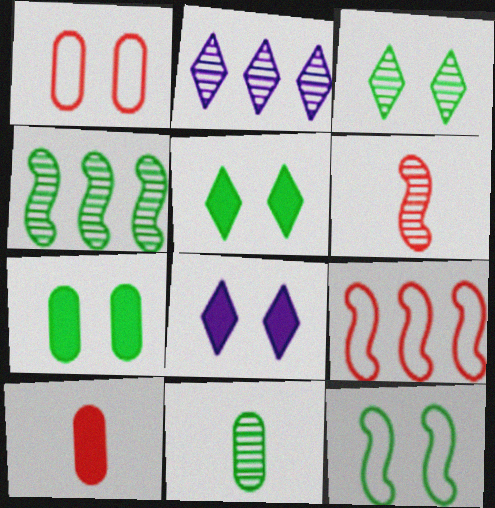[[2, 10, 12], 
[3, 4, 11], 
[3, 7, 12], 
[8, 9, 11]]